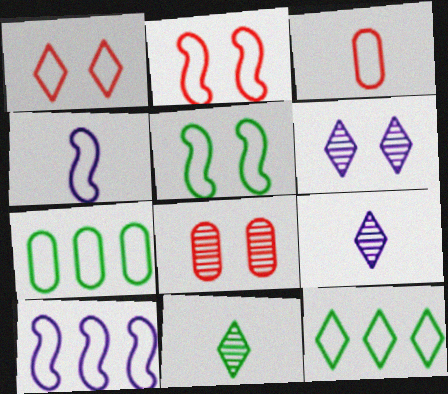[[1, 4, 7]]